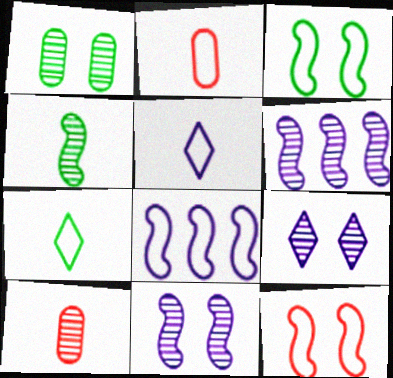[]